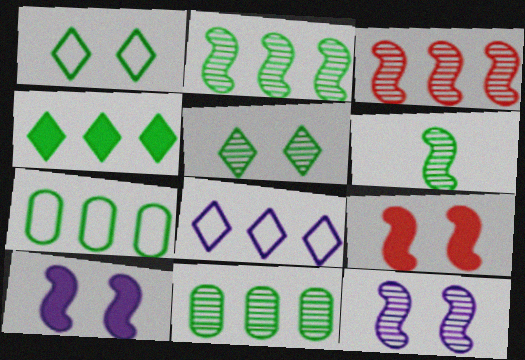[[2, 4, 7], 
[3, 6, 12], 
[5, 6, 11]]